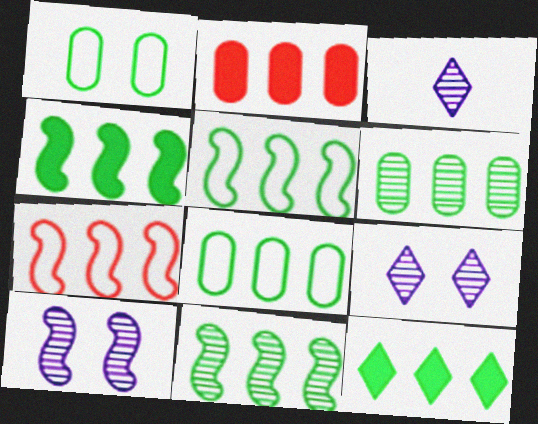[[4, 5, 11], 
[5, 6, 12], 
[8, 11, 12]]